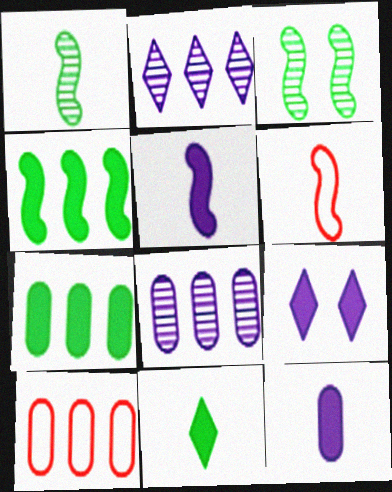[[1, 5, 6], 
[1, 9, 10], 
[2, 4, 10], 
[7, 8, 10]]